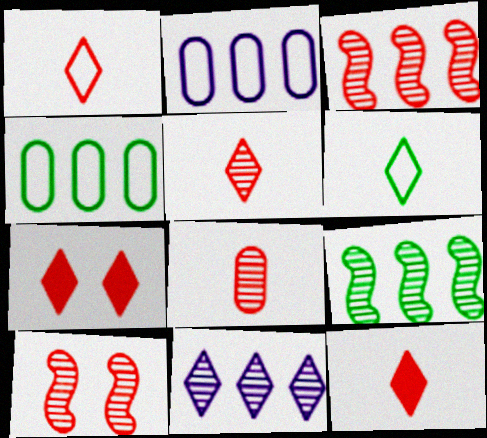[[1, 5, 12], 
[6, 7, 11]]